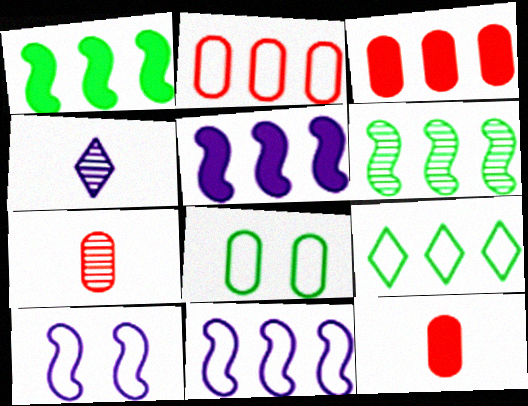[[2, 9, 11]]